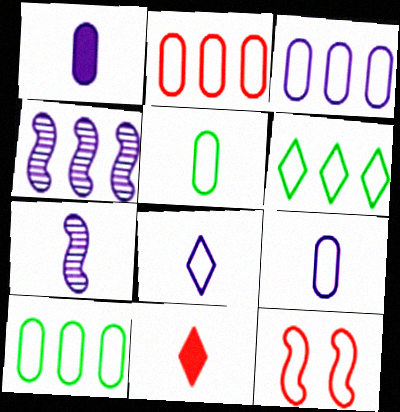[[1, 7, 8], 
[2, 3, 10], 
[5, 7, 11], 
[6, 9, 12], 
[8, 10, 12]]